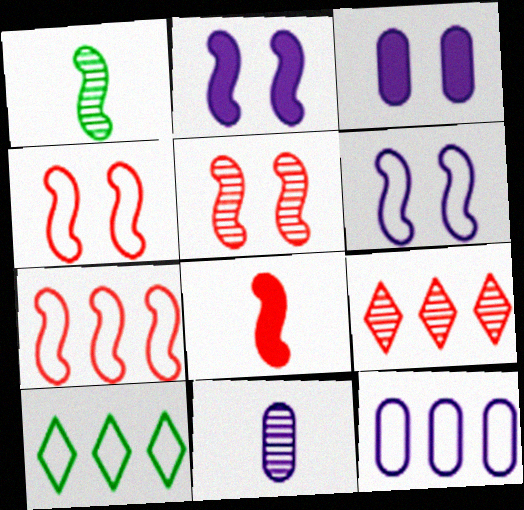[[1, 2, 7], 
[3, 11, 12], 
[5, 7, 8], 
[7, 10, 12]]